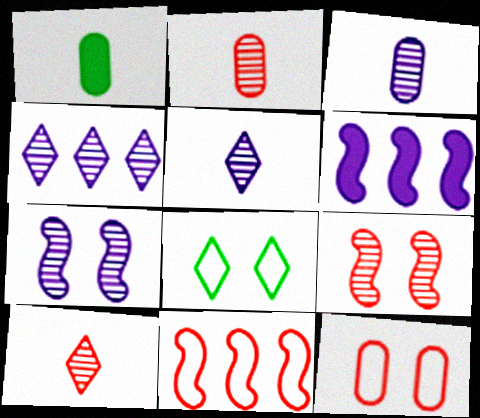[[2, 6, 8], 
[3, 4, 7]]